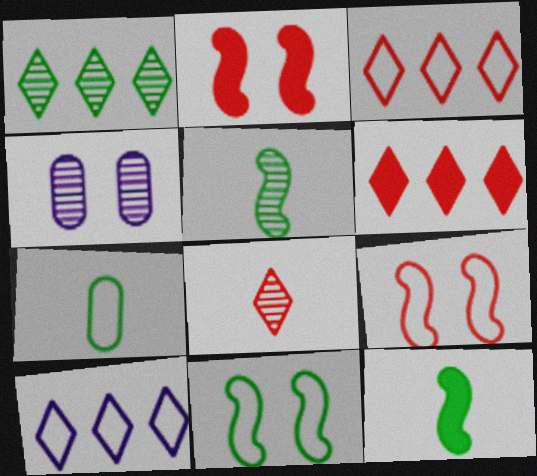[[1, 6, 10], 
[3, 4, 12], 
[7, 9, 10]]